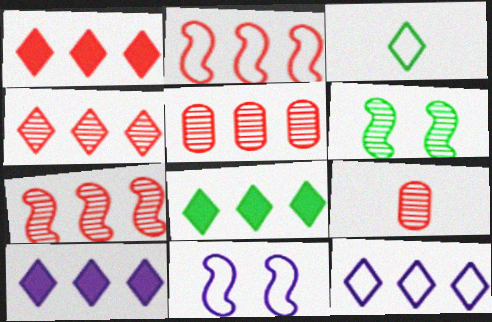[[1, 2, 5], 
[1, 8, 10], 
[4, 5, 7], 
[4, 8, 12], 
[8, 9, 11]]